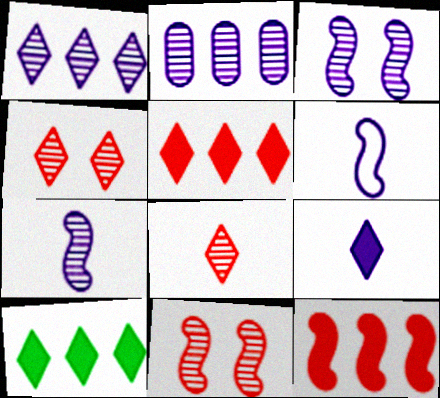[]